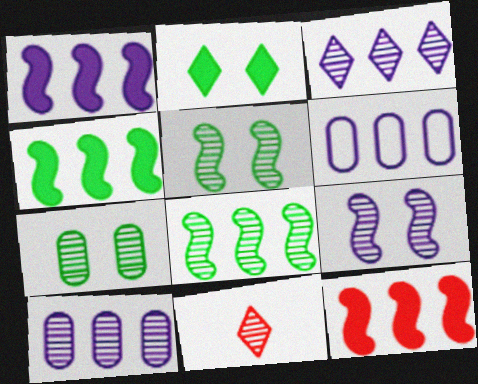[[1, 3, 6], 
[1, 4, 12], 
[5, 10, 11]]